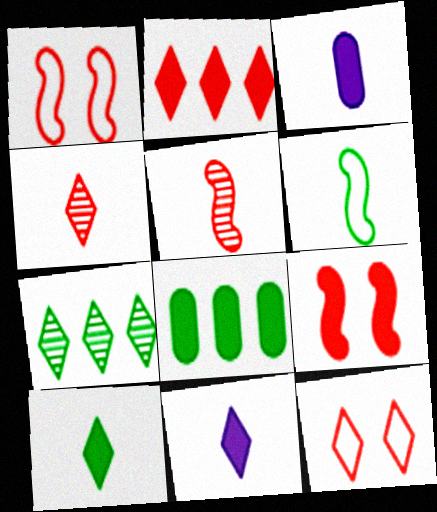[[1, 3, 7], 
[2, 4, 12], 
[3, 4, 6], 
[7, 11, 12], 
[8, 9, 11]]